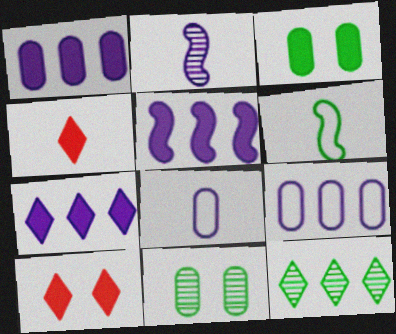[[1, 5, 7], 
[3, 4, 5], 
[3, 6, 12]]